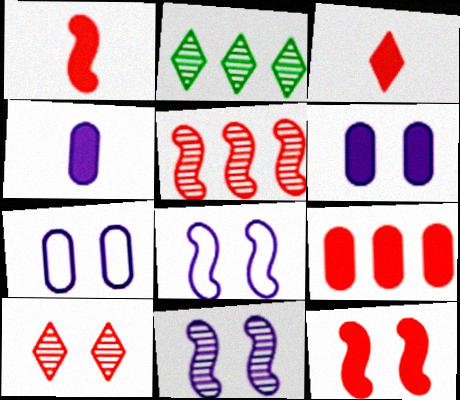[[1, 2, 7], 
[3, 9, 12]]